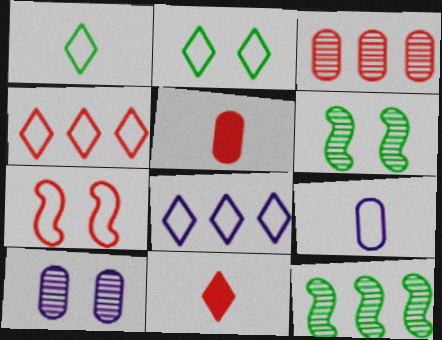[[3, 7, 11], 
[5, 6, 8]]